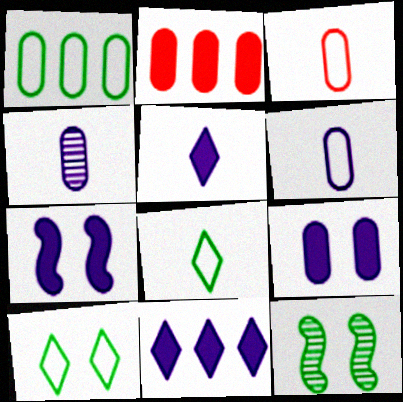[[3, 11, 12]]